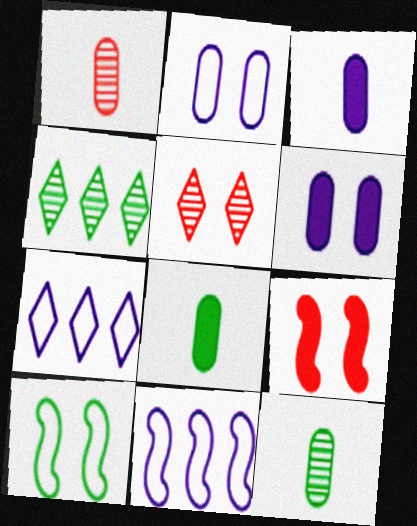[[4, 8, 10], 
[5, 6, 10], 
[5, 8, 11], 
[7, 9, 12]]